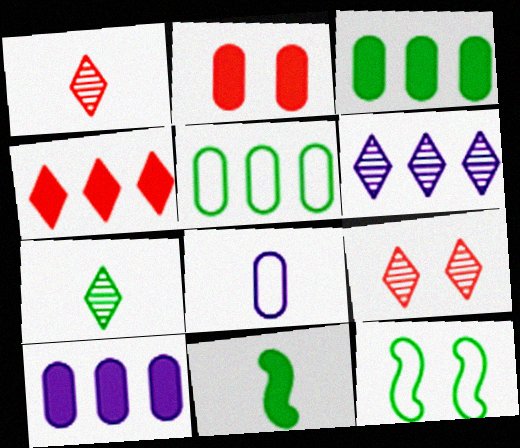[[1, 8, 11], 
[1, 10, 12], 
[3, 7, 12], 
[6, 7, 9]]